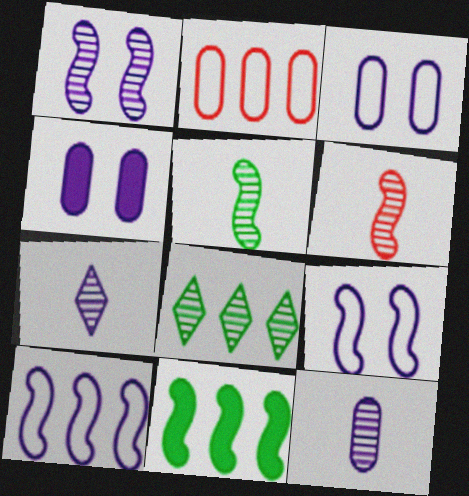[[4, 7, 10], 
[6, 9, 11]]